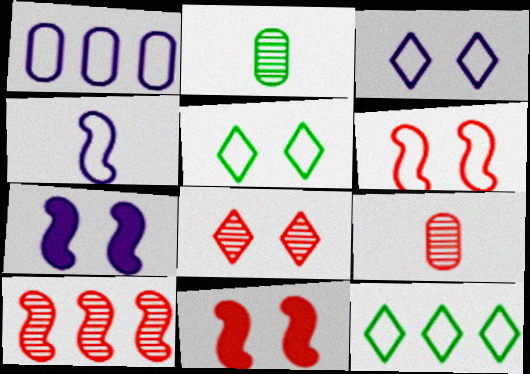[[1, 3, 4], 
[7, 9, 12], 
[8, 9, 10]]